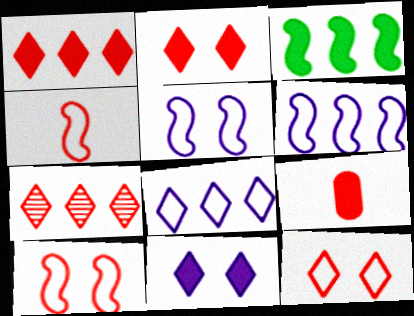[[3, 9, 11], 
[7, 9, 10]]